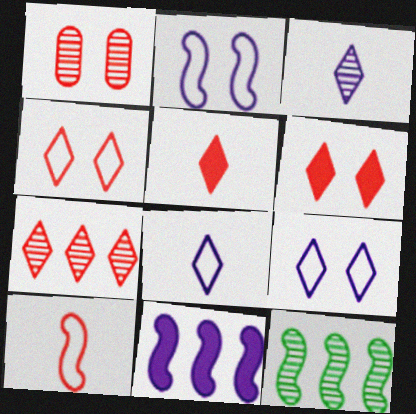[[1, 3, 12], 
[4, 5, 7]]